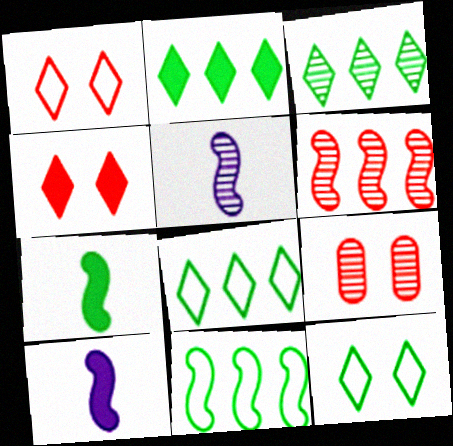[[2, 3, 8], 
[3, 5, 9], 
[8, 9, 10]]